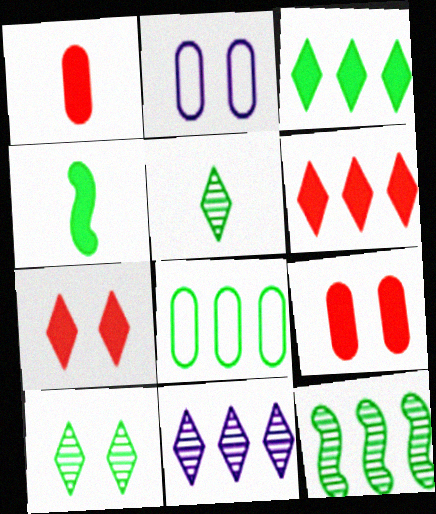[[3, 8, 12], 
[4, 8, 10]]